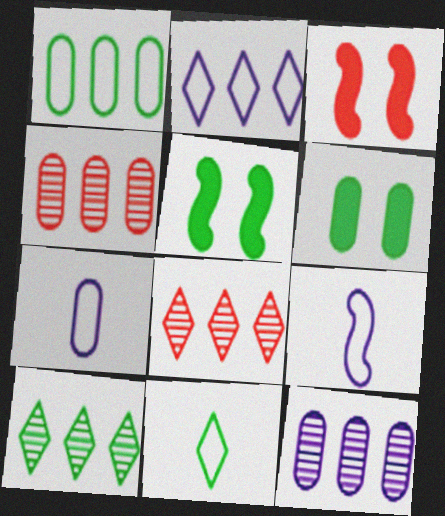[[3, 7, 10], 
[3, 11, 12], 
[4, 6, 7], 
[5, 7, 8], 
[6, 8, 9]]